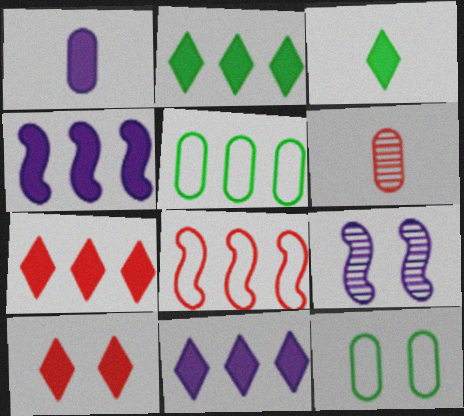[[2, 7, 11], 
[3, 10, 11], 
[6, 8, 10], 
[9, 10, 12]]